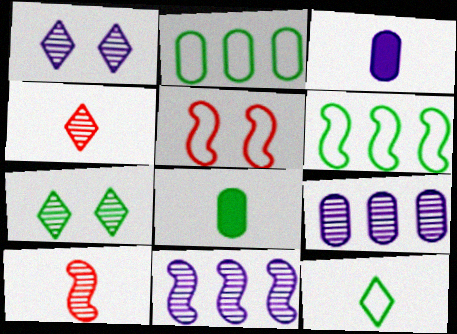[[3, 10, 12], 
[6, 7, 8], 
[7, 9, 10]]